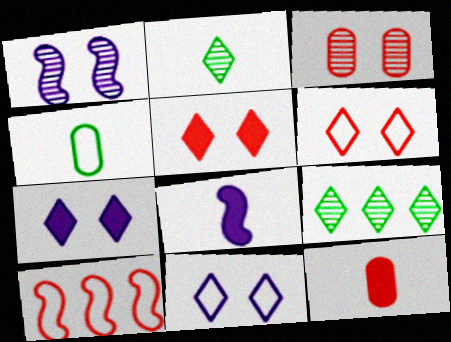[[4, 10, 11]]